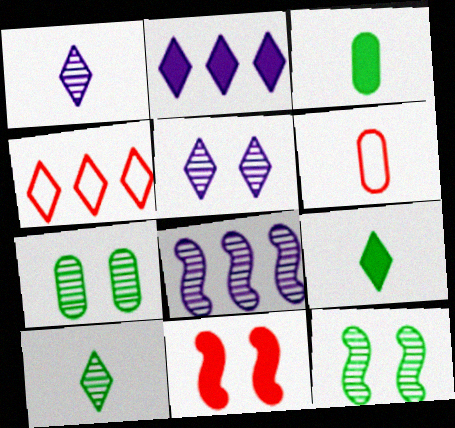[[2, 3, 11], 
[2, 6, 12], 
[4, 5, 9]]